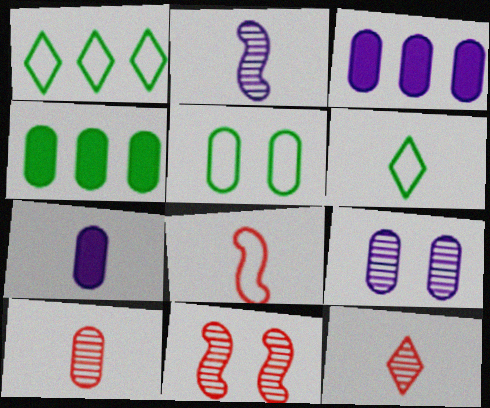[[1, 7, 11], 
[3, 5, 10], 
[3, 6, 11]]